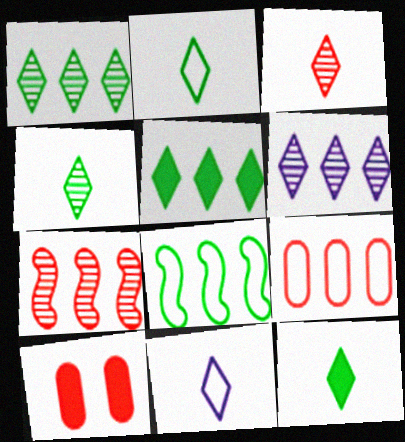[[2, 4, 12], 
[3, 11, 12]]